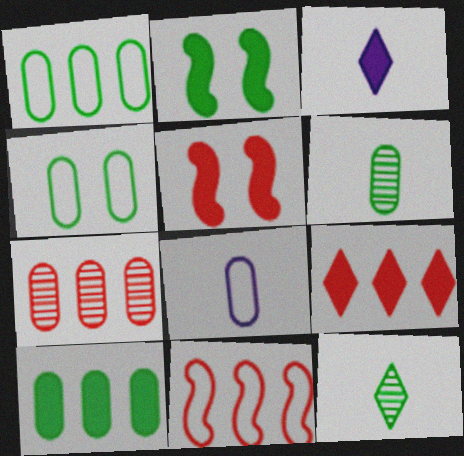[[1, 2, 12], 
[3, 5, 10], 
[4, 6, 10], 
[7, 9, 11]]